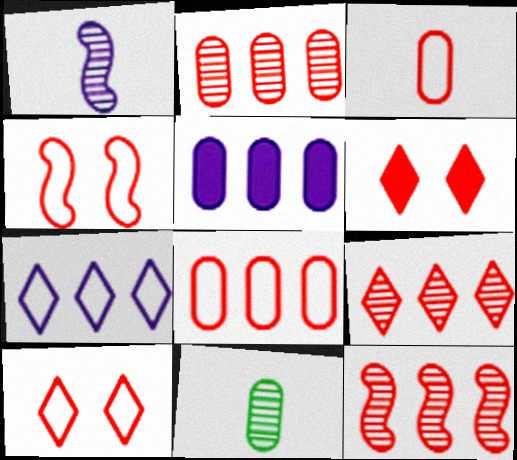[[2, 9, 12], 
[3, 6, 12]]